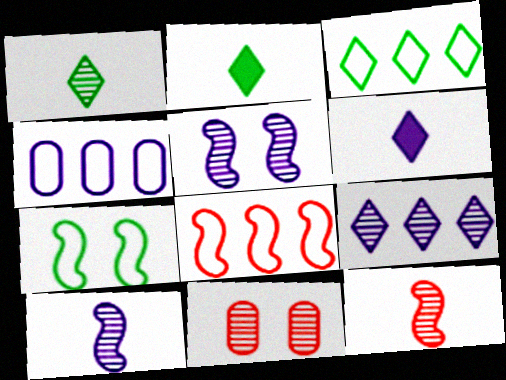[[3, 4, 8], 
[4, 5, 6]]